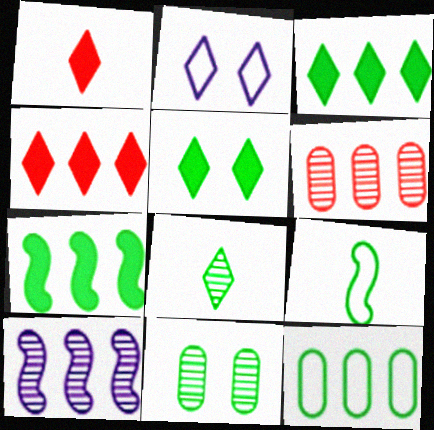[[2, 4, 8], 
[3, 9, 11], 
[4, 10, 12]]